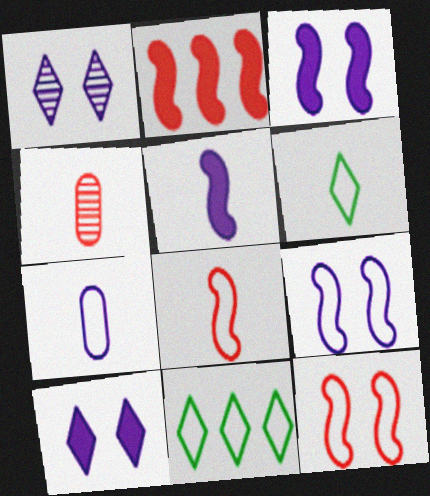[[3, 4, 11], 
[4, 5, 6], 
[6, 7, 8], 
[7, 11, 12]]